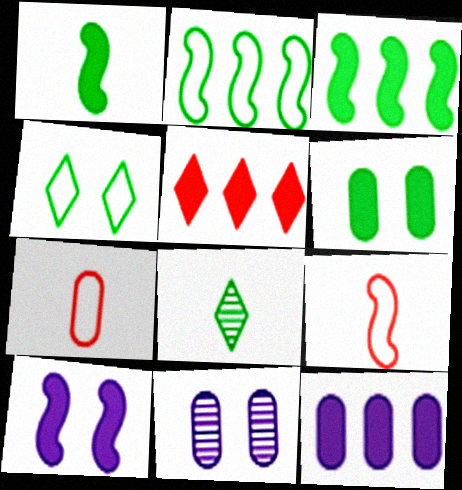[[2, 6, 8], 
[3, 5, 12]]